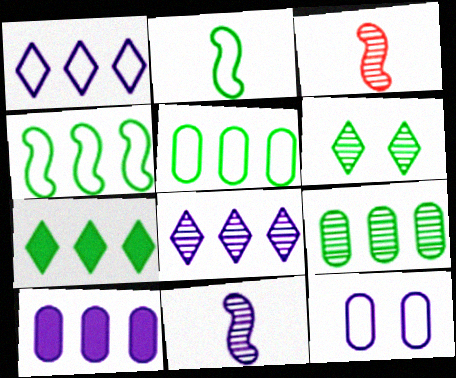[[3, 7, 12], 
[4, 7, 9]]